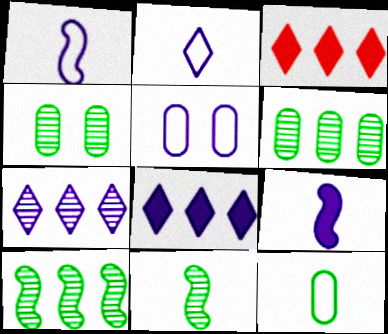[[1, 3, 4], 
[3, 5, 11], 
[5, 7, 9]]